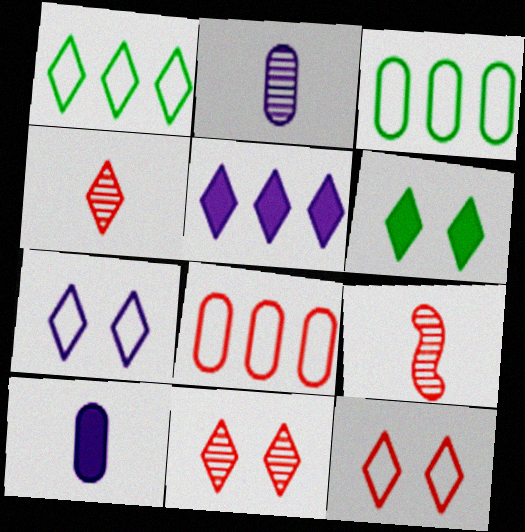[[6, 7, 11]]